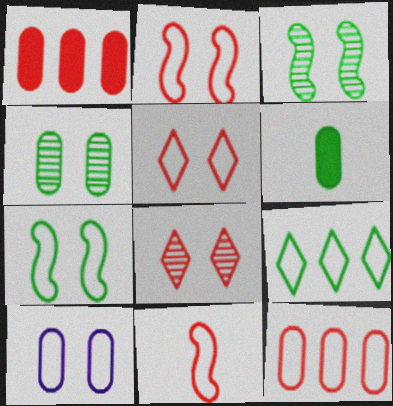[[1, 8, 11], 
[3, 6, 9], 
[5, 7, 10], 
[5, 11, 12], 
[9, 10, 11]]